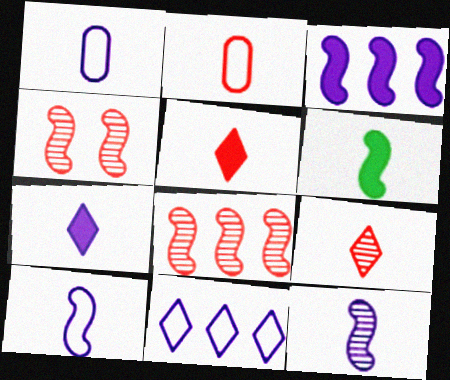[[1, 6, 9], 
[1, 7, 12]]